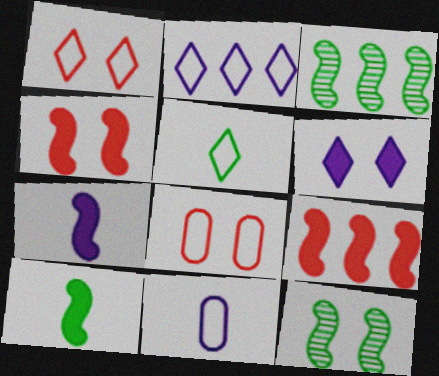[[1, 2, 5], 
[6, 8, 12]]